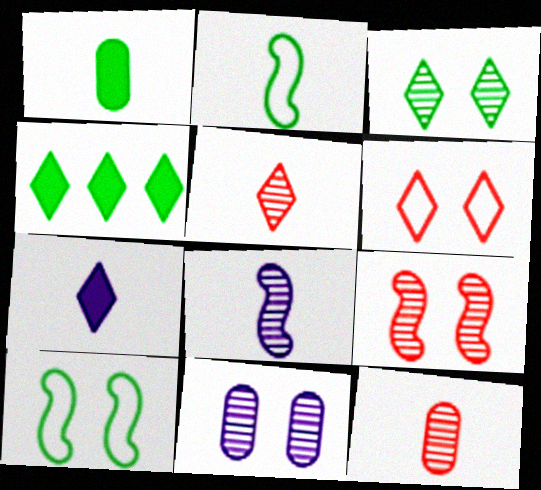[[2, 7, 12], 
[3, 9, 11]]